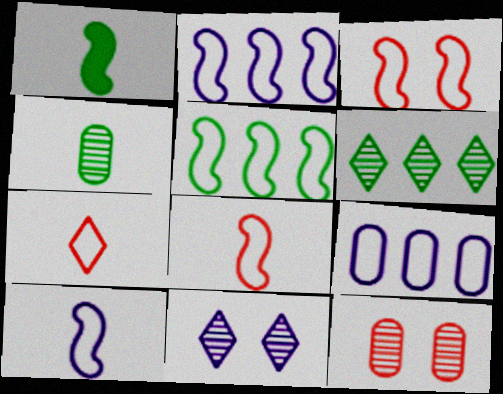[[3, 5, 10]]